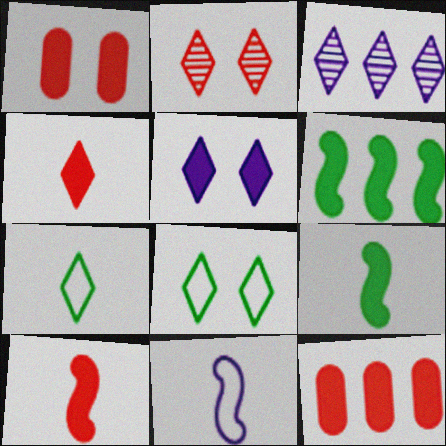[[2, 5, 8], 
[3, 4, 8], 
[5, 9, 12]]